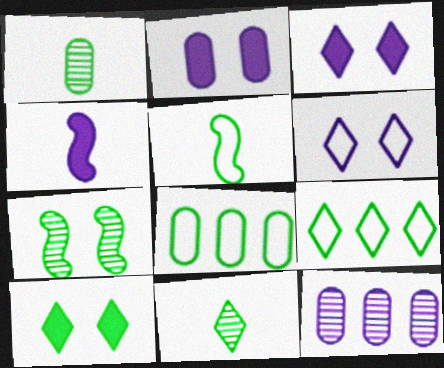[[4, 6, 12], 
[9, 10, 11]]